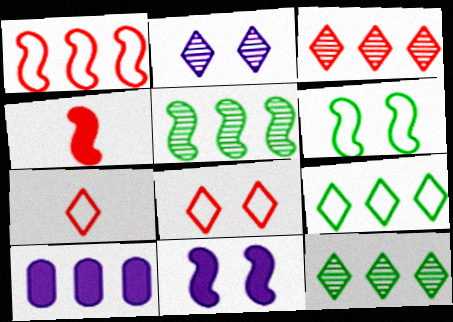[[1, 10, 12]]